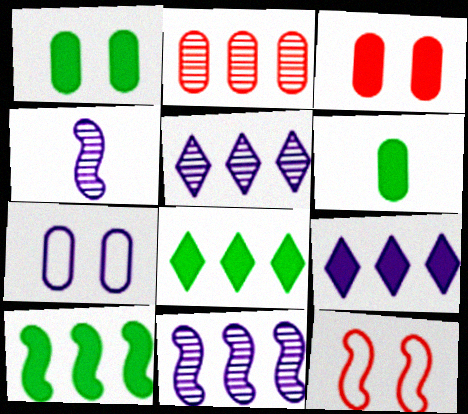[[2, 6, 7], 
[4, 7, 9], 
[4, 10, 12], 
[5, 6, 12]]